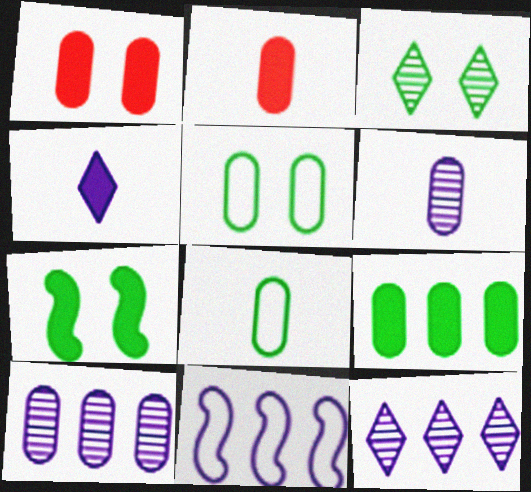[[1, 8, 10], 
[2, 3, 11], 
[2, 5, 10], 
[2, 6, 8], 
[3, 5, 7]]